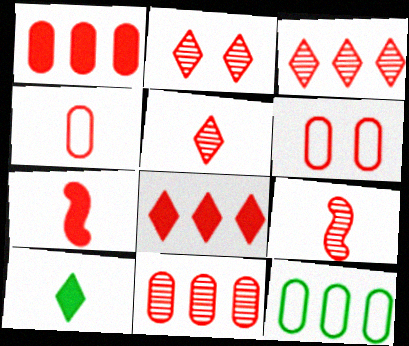[[2, 3, 5], 
[2, 9, 11], 
[3, 6, 7], 
[4, 5, 7], 
[6, 8, 9]]